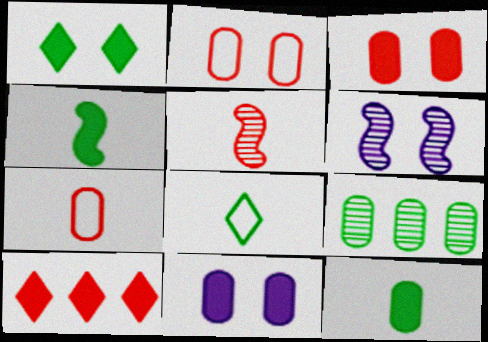[[1, 2, 6], 
[2, 5, 10], 
[4, 10, 11], 
[7, 9, 11]]